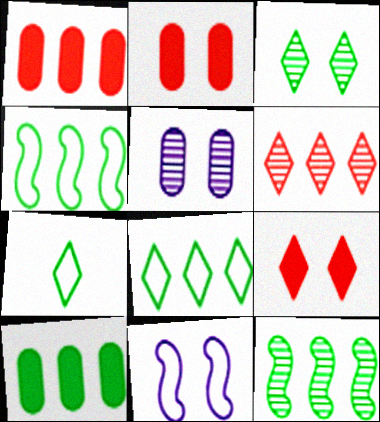[[2, 3, 11], 
[8, 10, 12]]